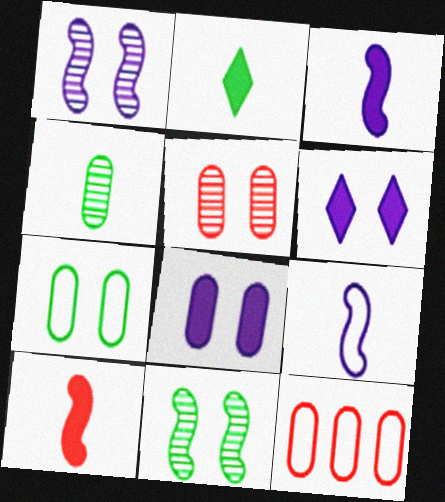[[1, 2, 12], 
[4, 8, 12], 
[5, 7, 8]]